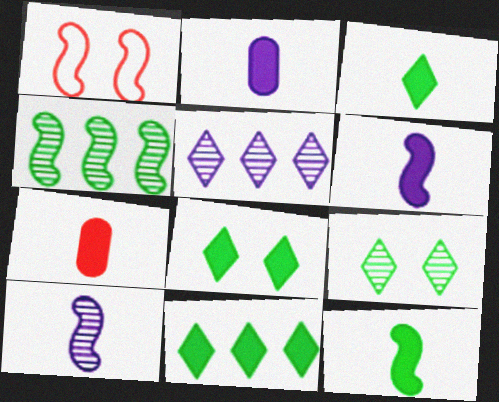[[1, 4, 6], 
[3, 6, 7], 
[3, 8, 11]]